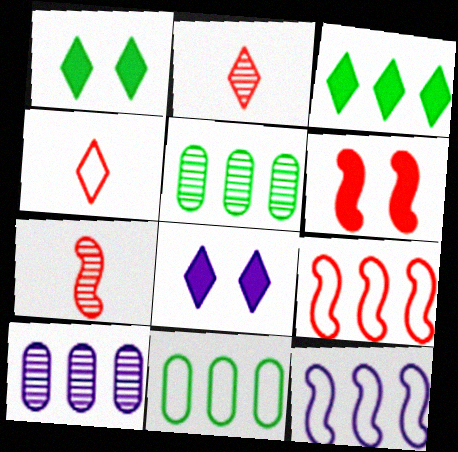[[3, 9, 10], 
[6, 7, 9], 
[7, 8, 11]]